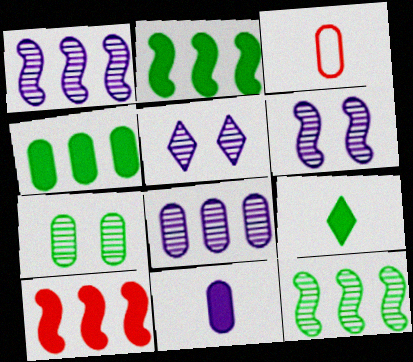[[2, 3, 5]]